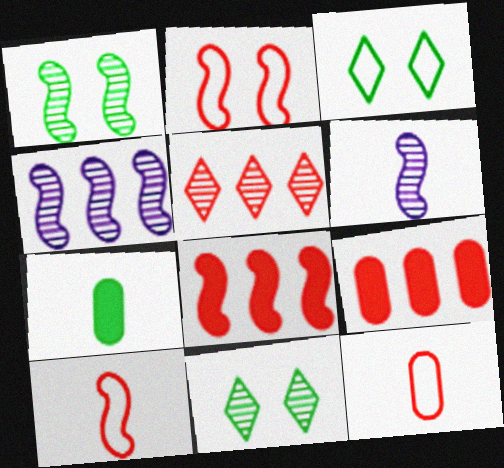[[3, 6, 9]]